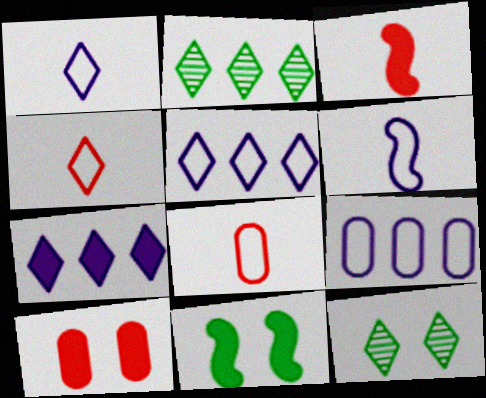[[2, 6, 10], 
[3, 9, 12], 
[4, 7, 12]]